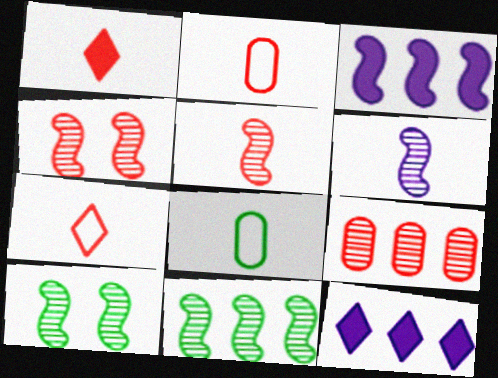[[1, 2, 5], 
[1, 6, 8], 
[2, 10, 12], 
[4, 6, 11], 
[4, 8, 12]]